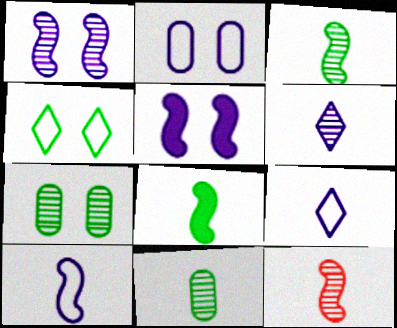[[6, 11, 12], 
[8, 10, 12]]